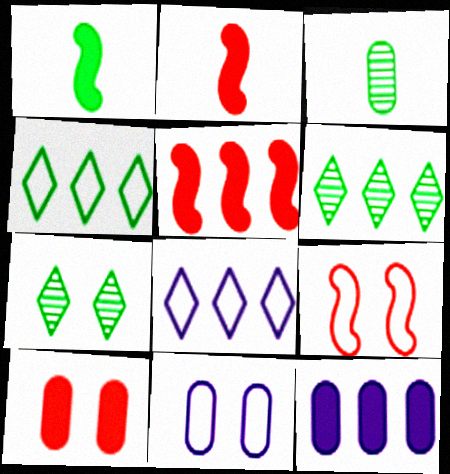[[2, 6, 11]]